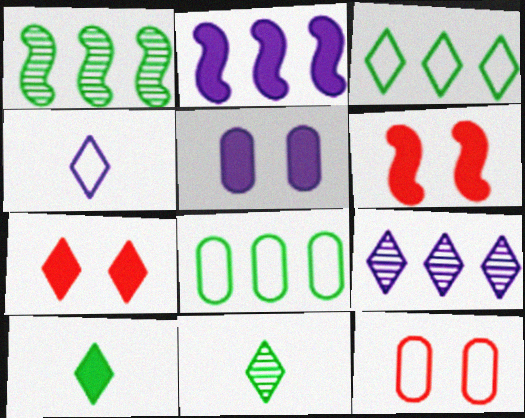[[2, 11, 12]]